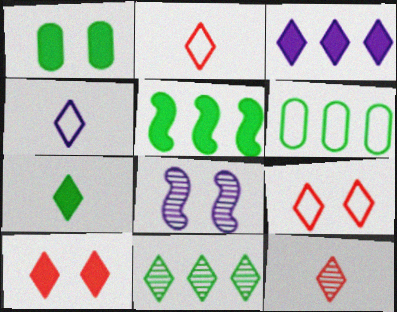[[1, 5, 7], 
[1, 8, 9], 
[3, 7, 10], 
[4, 7, 12], 
[4, 10, 11], 
[5, 6, 11]]